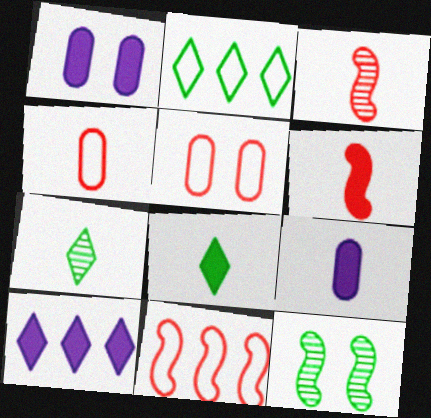[[1, 2, 3], 
[1, 7, 11], 
[4, 10, 12], 
[6, 8, 9]]